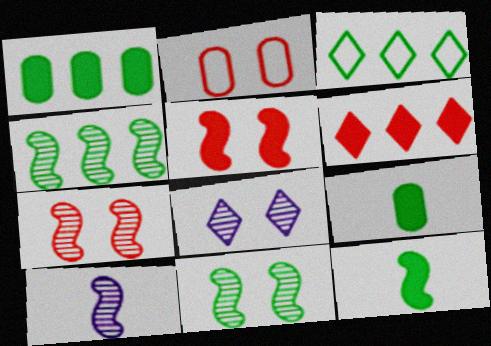[[1, 3, 4], 
[3, 9, 11], 
[4, 7, 10]]